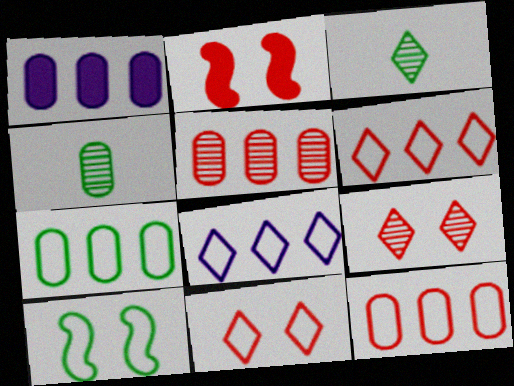[[1, 5, 7], 
[2, 4, 8]]